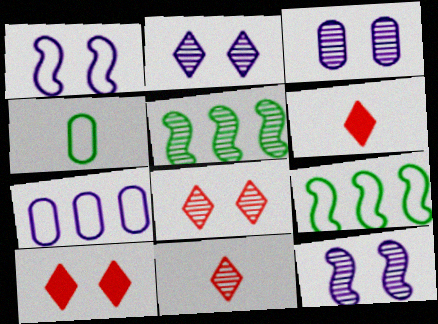[[2, 3, 12], 
[3, 5, 11], 
[3, 6, 9]]